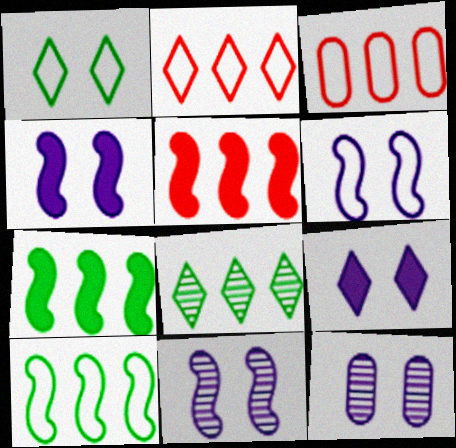[[4, 6, 11], 
[6, 9, 12]]